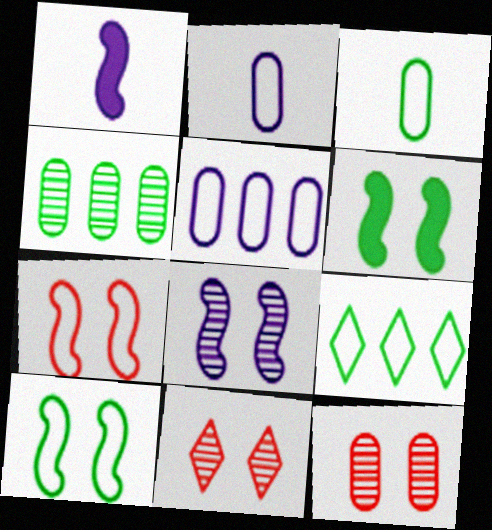[[1, 9, 12], 
[2, 7, 9], 
[3, 9, 10], 
[6, 7, 8]]